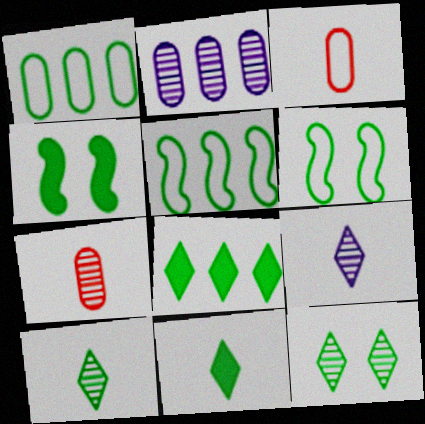[[1, 4, 10]]